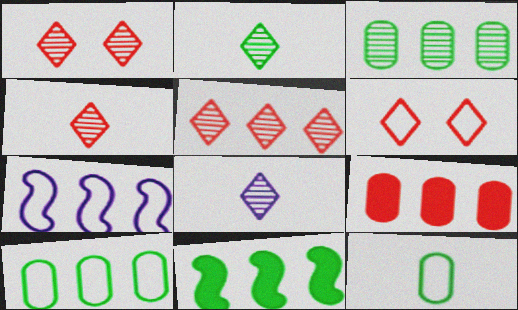[[1, 4, 5], 
[2, 4, 8], 
[6, 7, 12]]